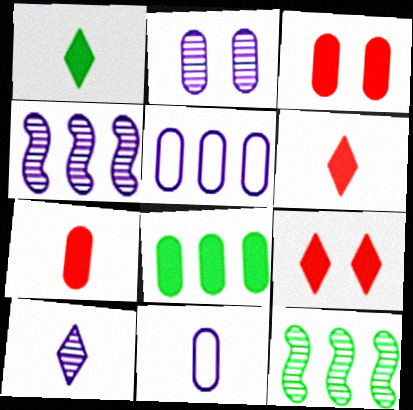[[2, 4, 10], 
[9, 11, 12]]